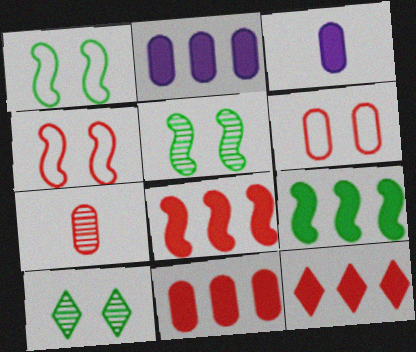[[2, 9, 12], 
[4, 7, 12], 
[6, 7, 11], 
[8, 11, 12]]